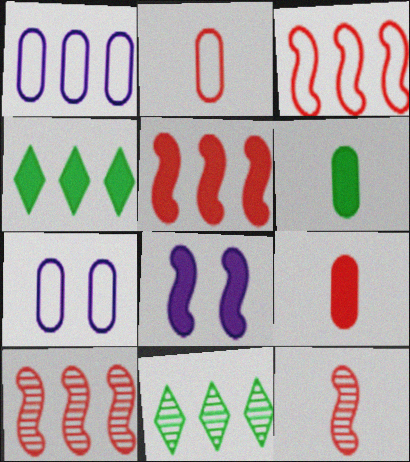[[1, 4, 10], 
[1, 5, 11], 
[2, 8, 11], 
[3, 5, 10], 
[4, 7, 12], 
[4, 8, 9]]